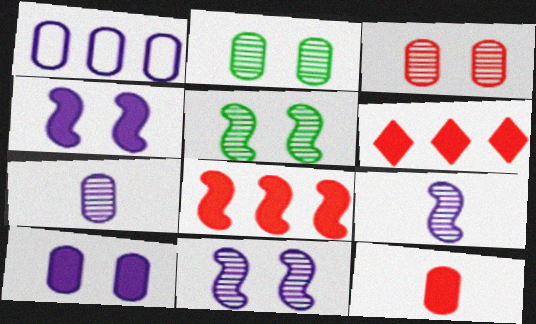[[1, 2, 12], 
[1, 7, 10]]